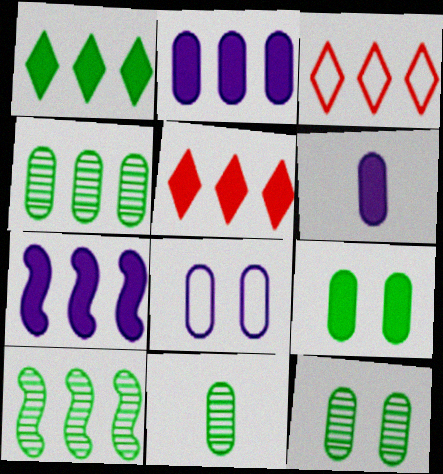[[2, 3, 10], 
[3, 4, 7], 
[4, 11, 12]]